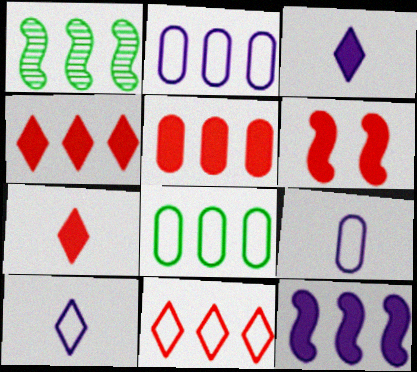[[1, 2, 4], 
[5, 6, 7]]